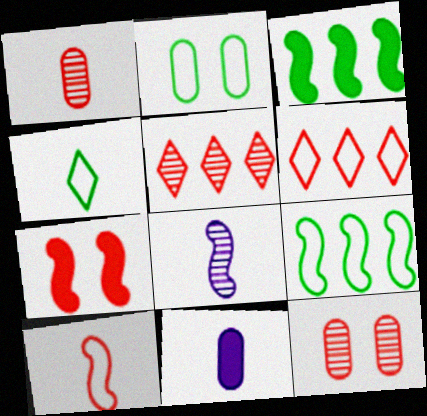[[1, 6, 7], 
[2, 4, 9], 
[7, 8, 9]]